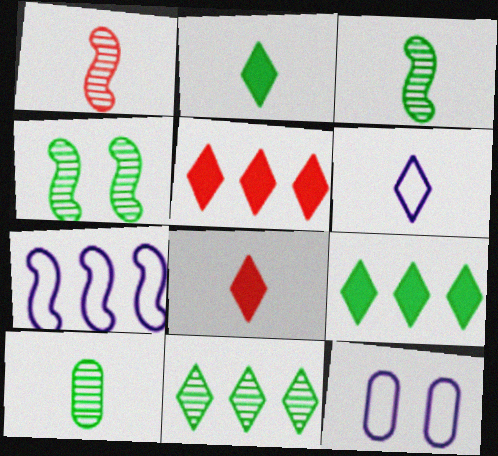[[1, 9, 12], 
[3, 5, 12], 
[4, 10, 11], 
[6, 7, 12]]